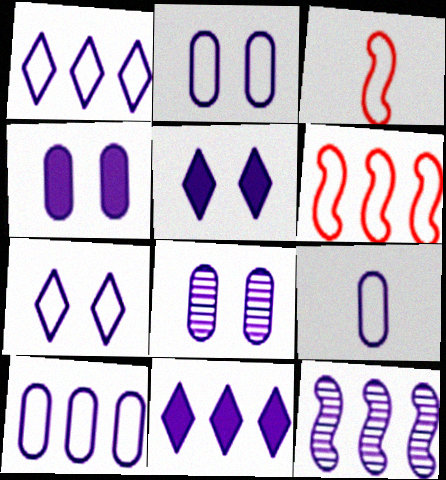[[2, 4, 8], 
[2, 9, 10], 
[5, 9, 12], 
[10, 11, 12]]